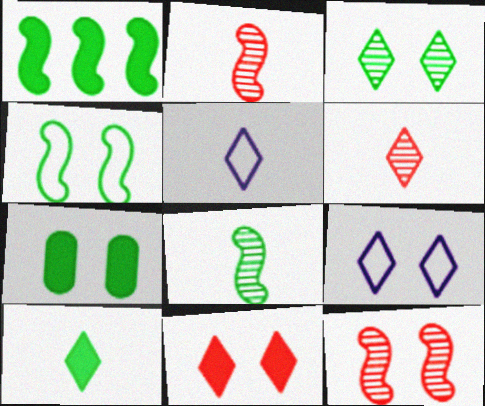[[1, 4, 8], 
[1, 7, 10], 
[3, 4, 7], 
[3, 9, 11], 
[5, 6, 10], 
[7, 9, 12]]